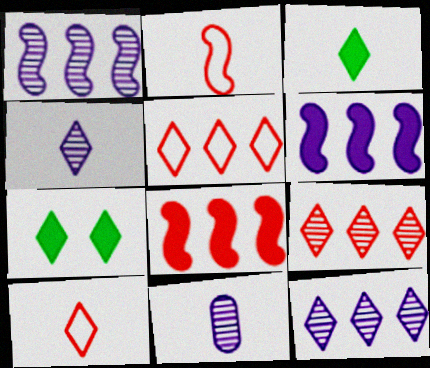[[2, 3, 11], 
[3, 4, 10], 
[4, 5, 7], 
[7, 10, 12]]